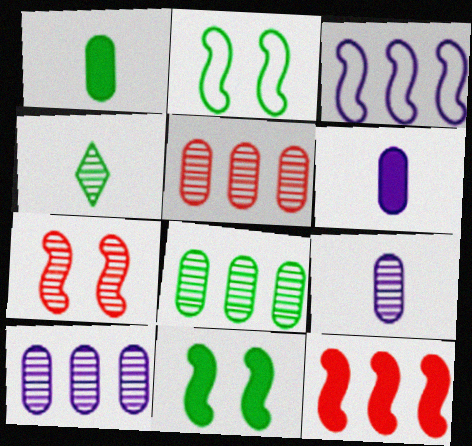[[4, 7, 10], 
[5, 8, 10]]